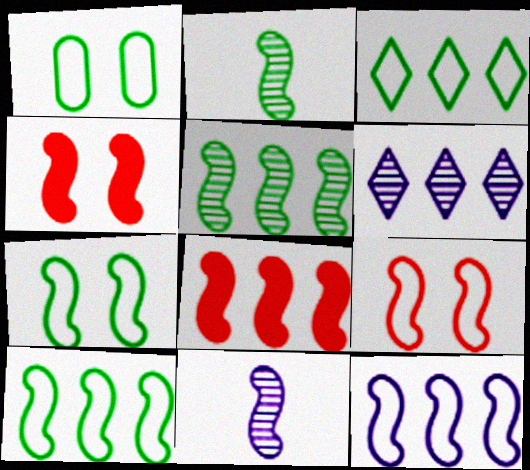[[2, 4, 12], 
[4, 10, 11], 
[5, 8, 12], 
[7, 8, 11]]